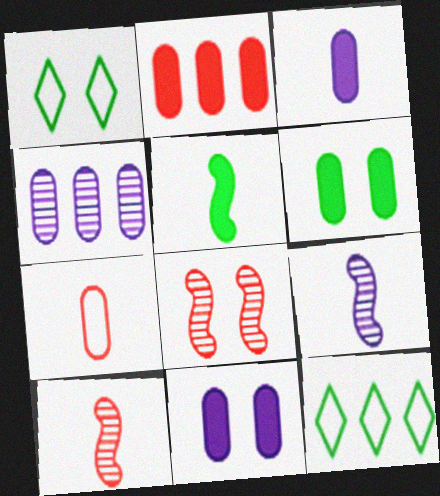[[1, 2, 9], 
[1, 8, 11], 
[2, 3, 6], 
[3, 8, 12], 
[4, 6, 7], 
[10, 11, 12]]